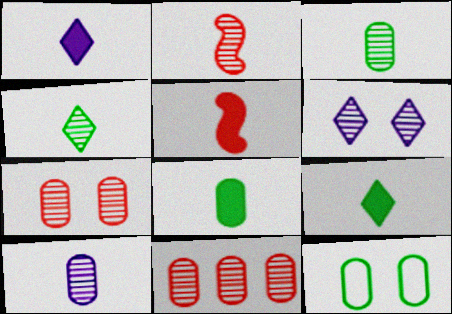[[1, 5, 8], 
[2, 4, 10]]